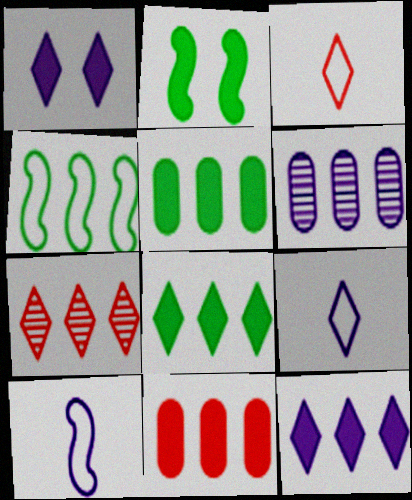[[1, 6, 10], 
[2, 3, 6]]